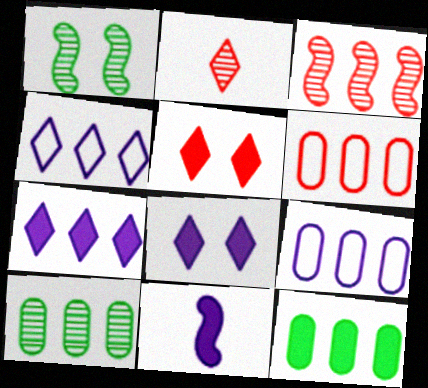[[3, 4, 12], 
[5, 11, 12]]